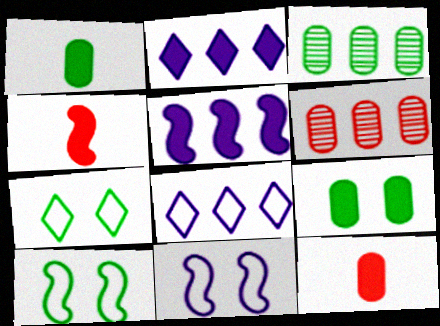[[2, 4, 9]]